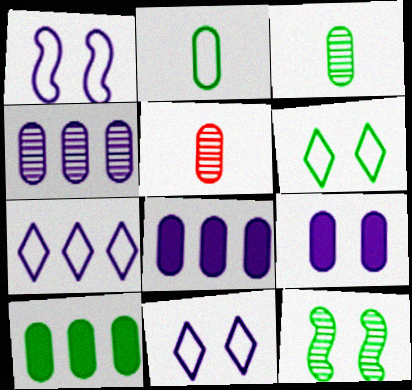[]